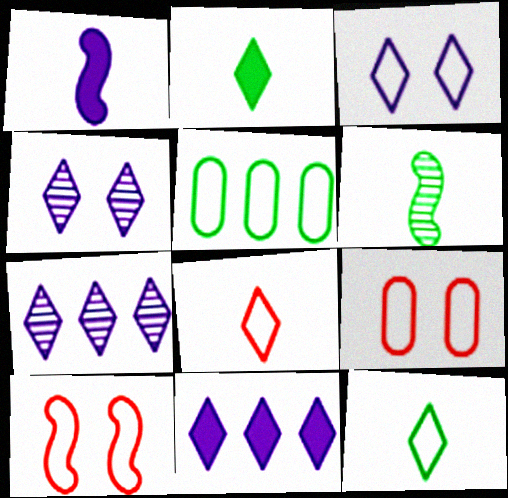[[6, 9, 11]]